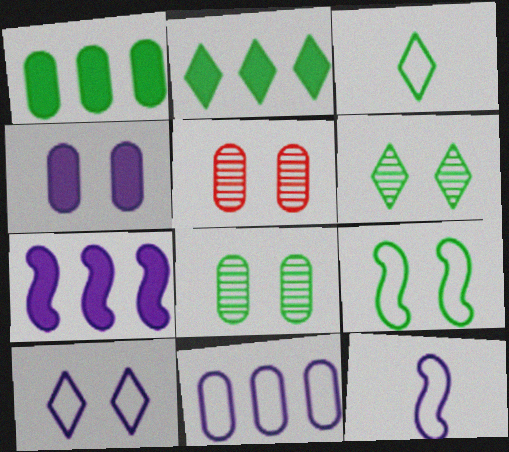[[2, 3, 6], 
[2, 5, 12], 
[3, 5, 7], 
[10, 11, 12]]